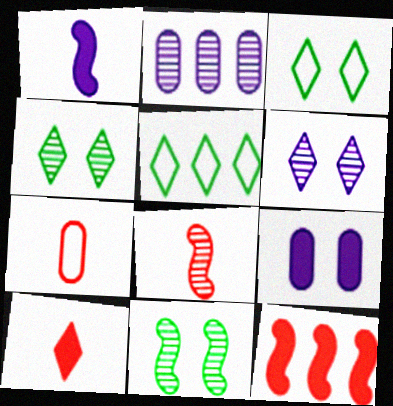[[2, 4, 8], 
[2, 5, 12], 
[5, 6, 10], 
[5, 8, 9], 
[7, 8, 10]]